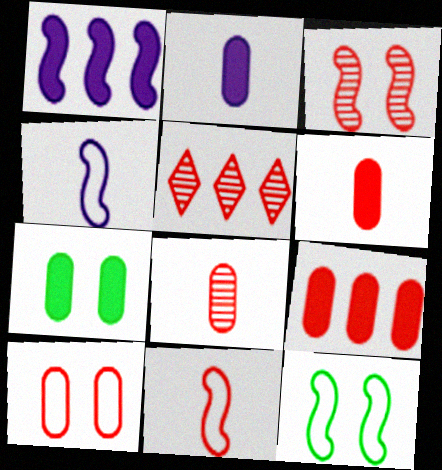[[2, 5, 12], 
[2, 7, 9], 
[3, 5, 8], 
[4, 5, 7], 
[8, 9, 10]]